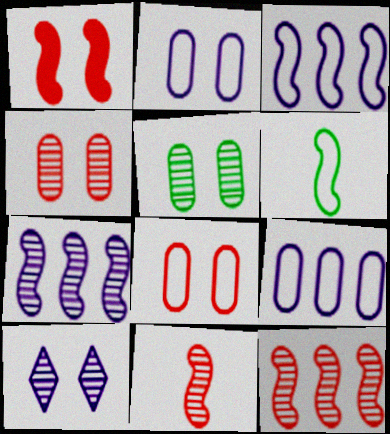[[1, 6, 7]]